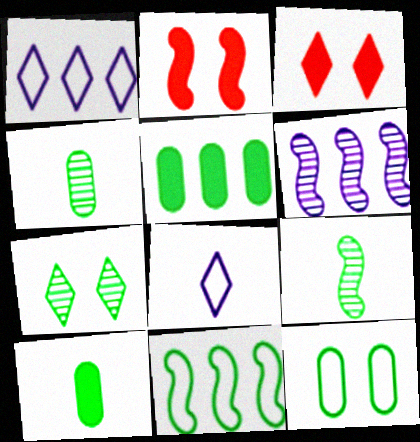[[1, 2, 4], 
[4, 5, 12], 
[7, 10, 11]]